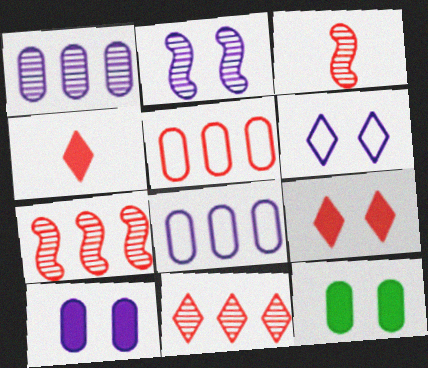[[2, 6, 10], 
[3, 5, 9]]